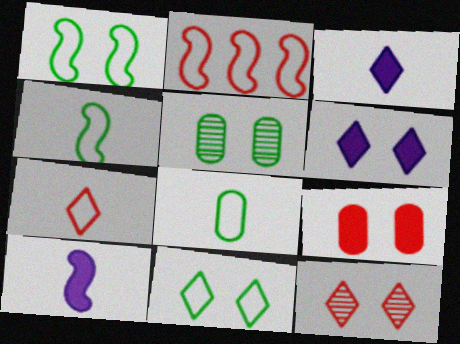[[2, 3, 5], 
[6, 11, 12]]